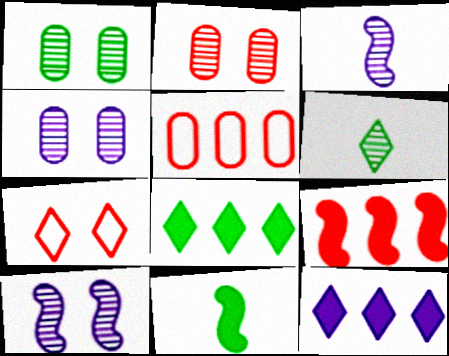[[1, 2, 4], 
[6, 7, 12]]